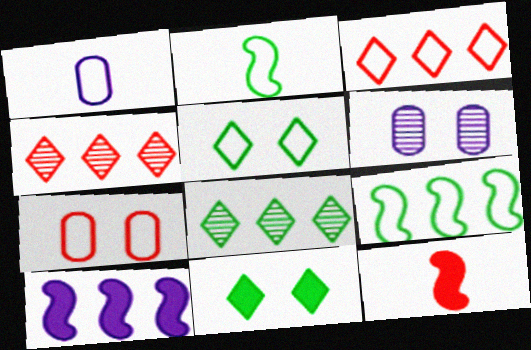[[4, 7, 12]]